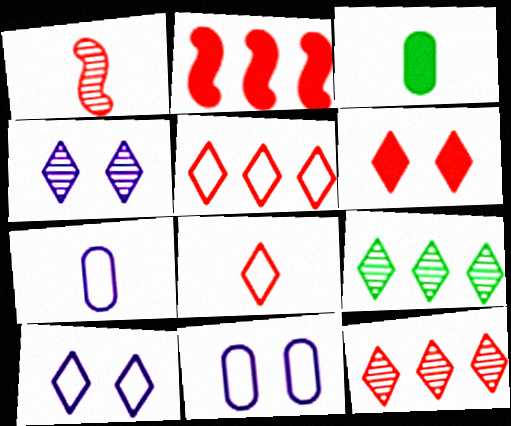[[6, 8, 12]]